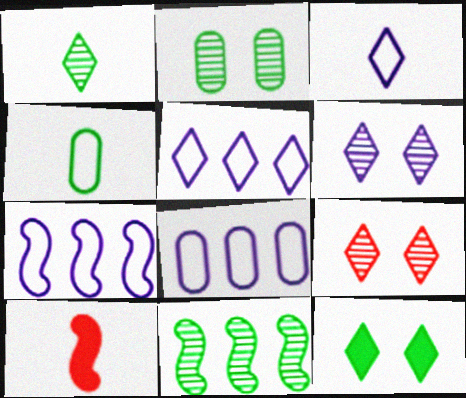[[1, 2, 11], 
[2, 5, 10], 
[4, 11, 12], 
[5, 7, 8]]